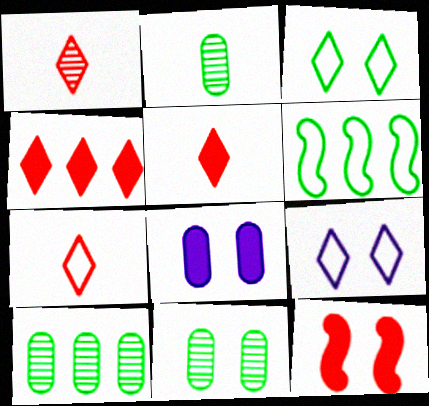[[1, 5, 7], 
[1, 6, 8], 
[2, 10, 11], 
[9, 11, 12]]